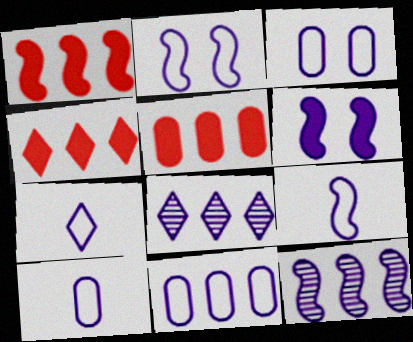[[1, 4, 5], 
[2, 7, 11], 
[3, 10, 11], 
[6, 8, 10], 
[6, 9, 12], 
[7, 9, 10]]